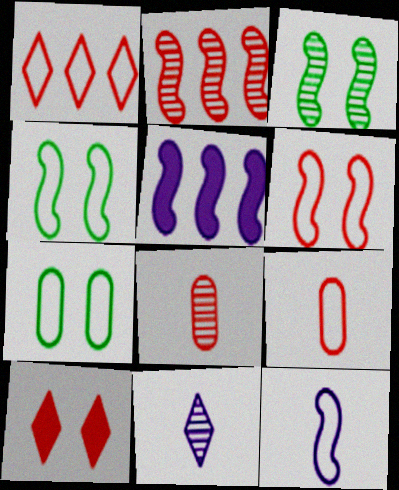[[1, 6, 9], 
[1, 7, 12], 
[2, 9, 10]]